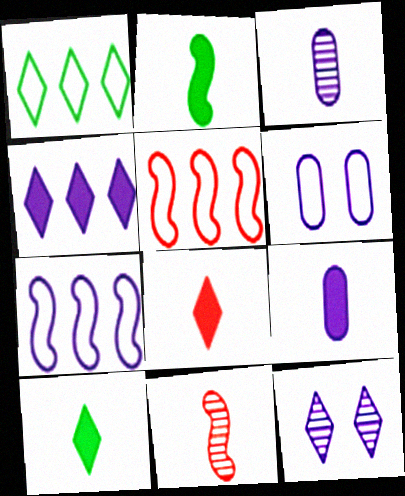[[1, 8, 12], 
[2, 8, 9], 
[7, 9, 12]]